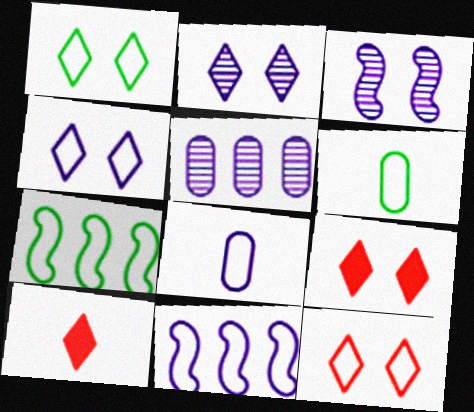[[1, 2, 9], 
[1, 4, 12], 
[1, 6, 7], 
[4, 8, 11], 
[6, 11, 12], 
[7, 8, 12]]